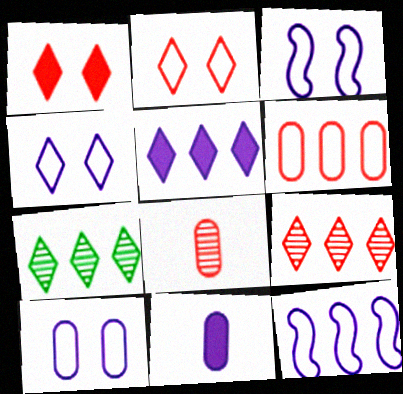[[3, 4, 10]]